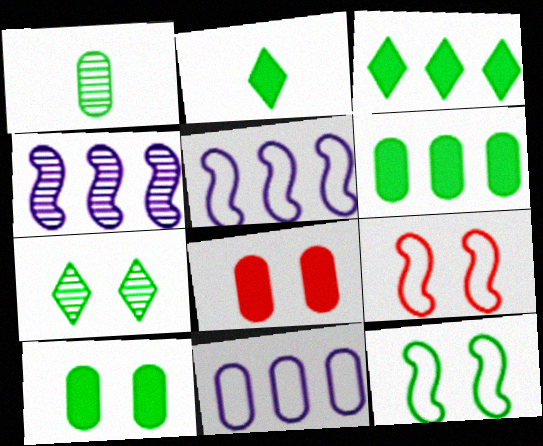[[1, 3, 12], 
[1, 8, 11], 
[7, 10, 12]]